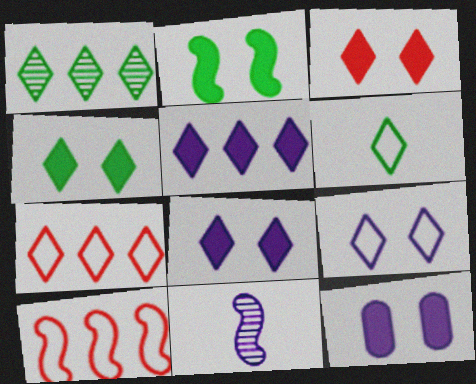[[1, 4, 6], 
[1, 5, 7], 
[2, 3, 12], 
[2, 10, 11], 
[3, 4, 8], 
[6, 7, 9]]